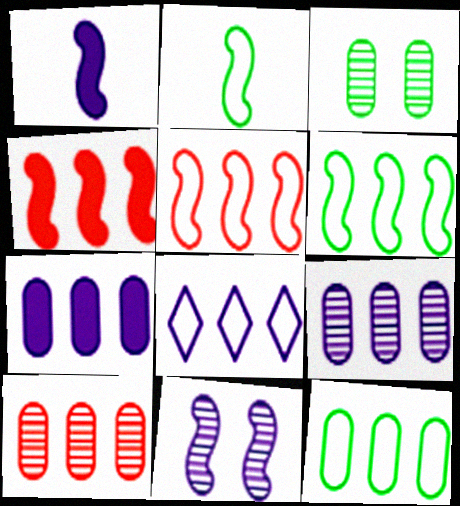[[2, 4, 11], 
[5, 8, 12], 
[7, 10, 12]]